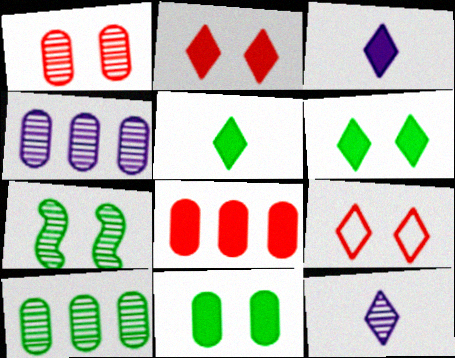[]